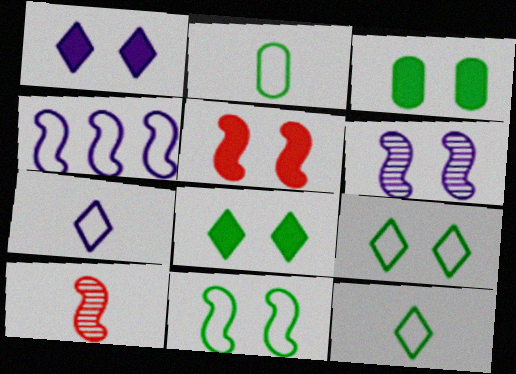[[1, 3, 5], 
[5, 6, 11]]